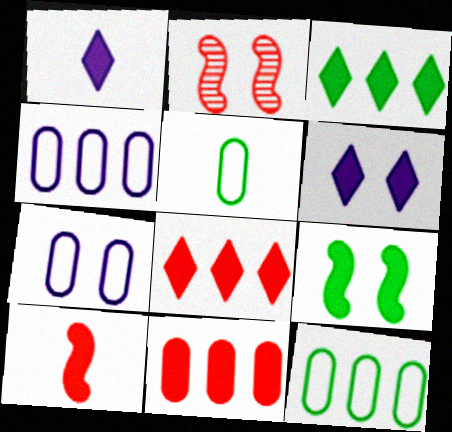[[1, 2, 12], 
[1, 9, 11]]